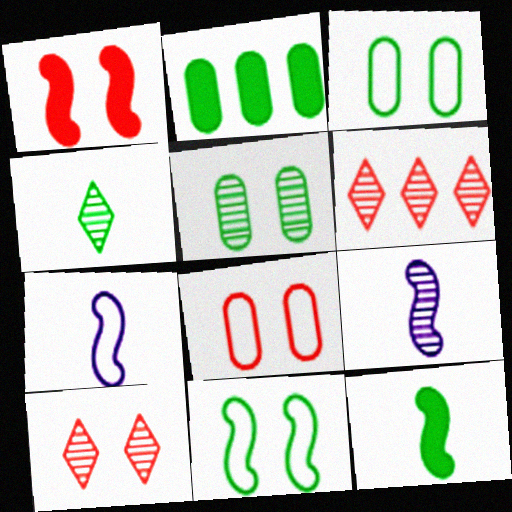[[1, 8, 10], 
[2, 4, 11], 
[2, 7, 10], 
[5, 6, 9]]